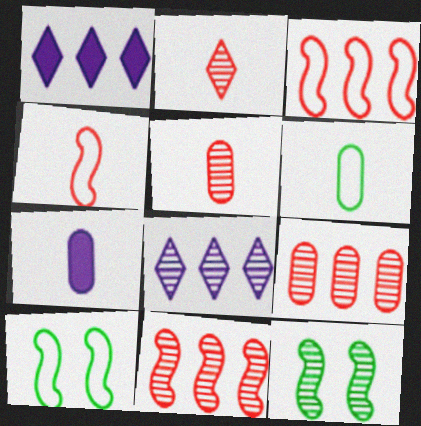[[1, 5, 10], 
[5, 6, 7], 
[5, 8, 12]]